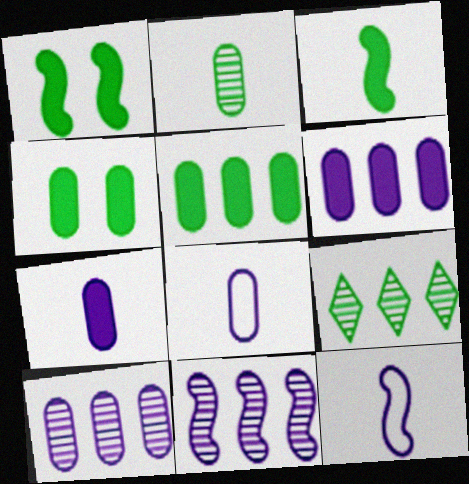[]